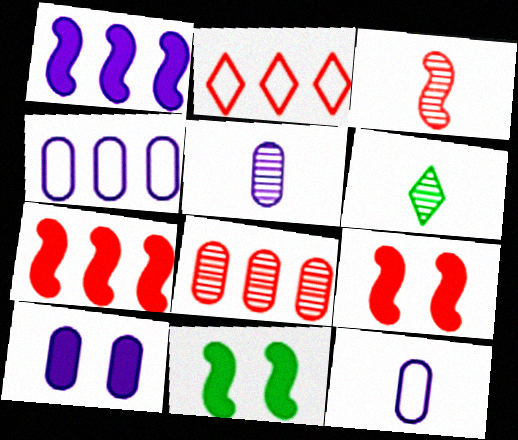[[2, 5, 11], 
[2, 7, 8], 
[3, 5, 6], 
[4, 5, 10], 
[4, 6, 9]]